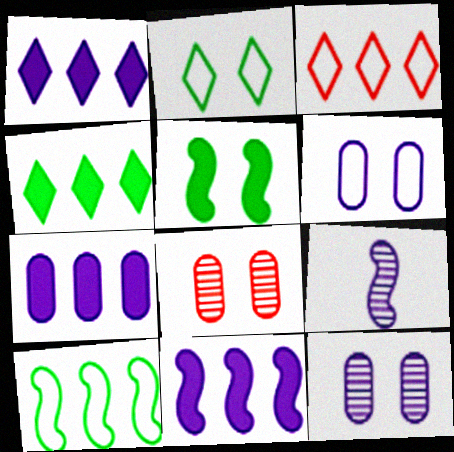[[1, 6, 9], 
[1, 7, 11]]